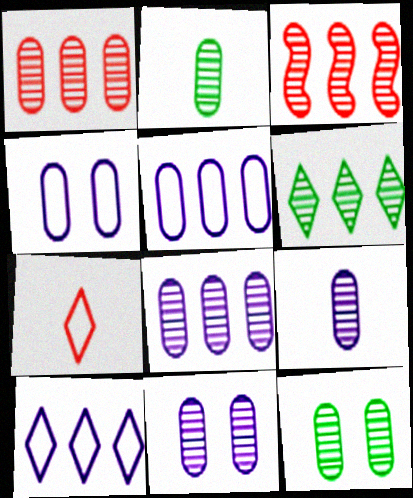[[1, 2, 11], 
[1, 9, 12], 
[3, 6, 8], 
[8, 9, 11]]